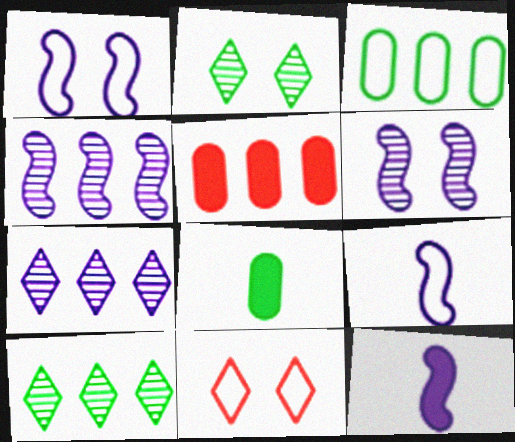[[1, 4, 12], 
[2, 5, 9], 
[3, 9, 11], 
[4, 8, 11]]